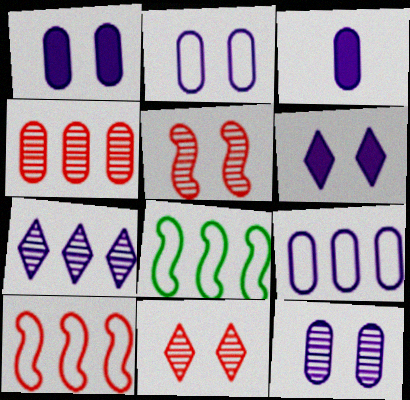[[1, 2, 12], 
[3, 8, 11], 
[3, 9, 12]]